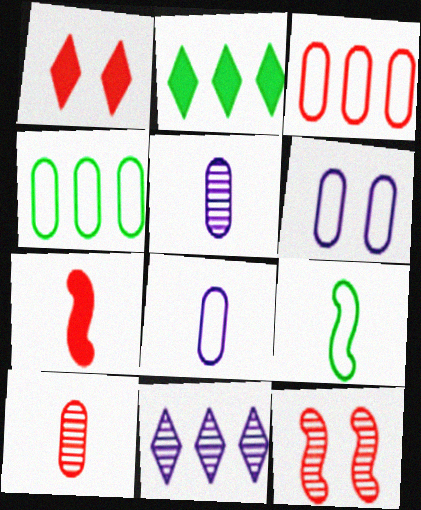[[2, 8, 12]]